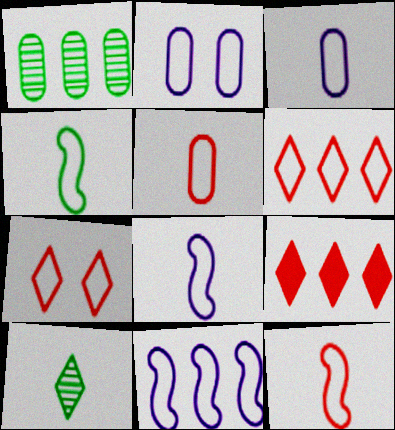[[1, 9, 11], 
[2, 4, 6], 
[4, 8, 12]]